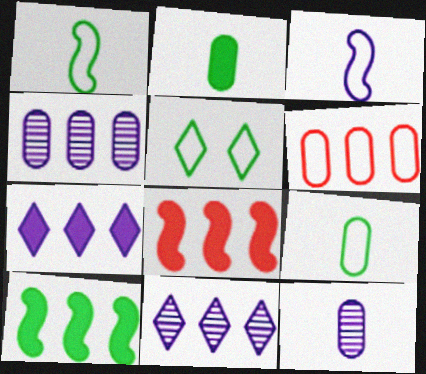[[3, 5, 6], 
[5, 8, 12], 
[6, 10, 11]]